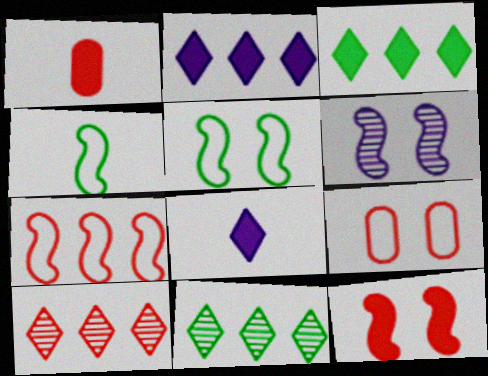[[5, 6, 12]]